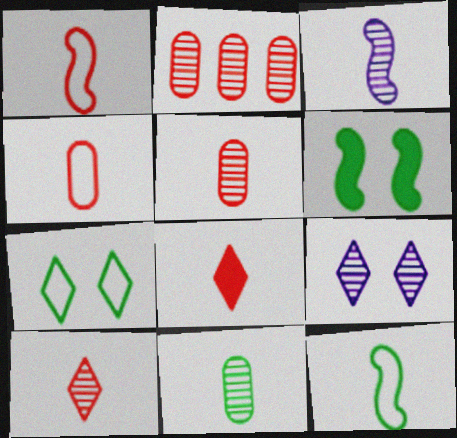[[1, 5, 8], 
[3, 10, 11]]